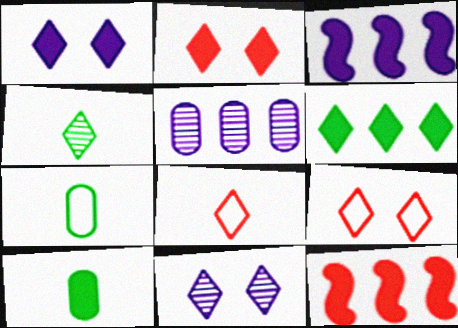[[1, 10, 12], 
[2, 3, 10], 
[6, 8, 11], 
[7, 11, 12]]